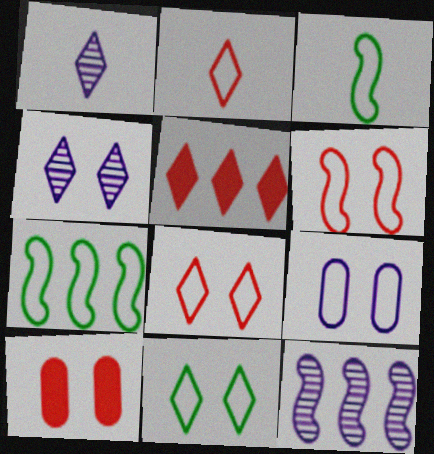[[1, 5, 11], 
[1, 7, 10], 
[2, 7, 9], 
[6, 9, 11]]